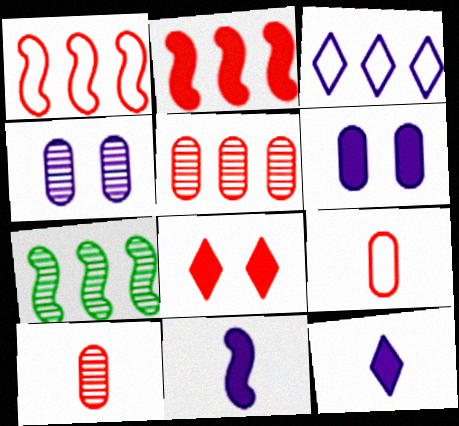[[1, 8, 10], 
[3, 4, 11]]